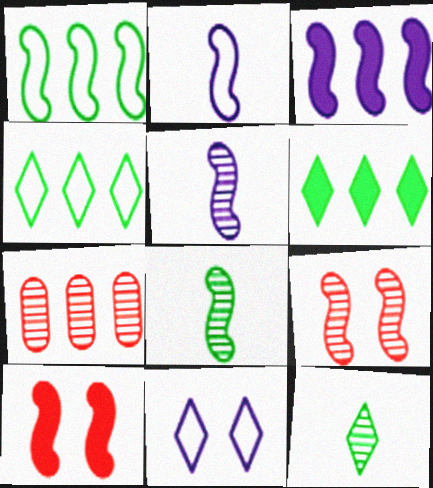[[1, 5, 10], 
[3, 4, 7]]